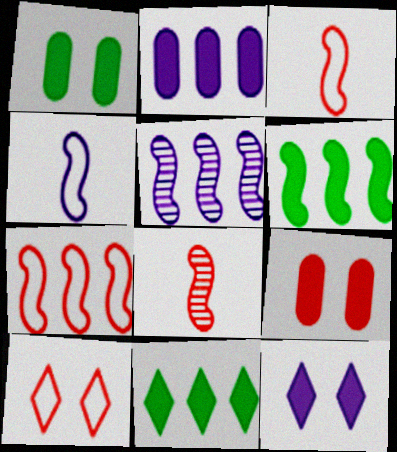[[5, 6, 7]]